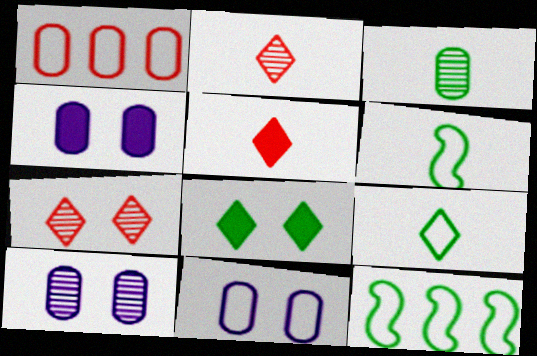[[1, 3, 4], 
[2, 4, 12], 
[3, 8, 12], 
[4, 10, 11], 
[5, 10, 12]]